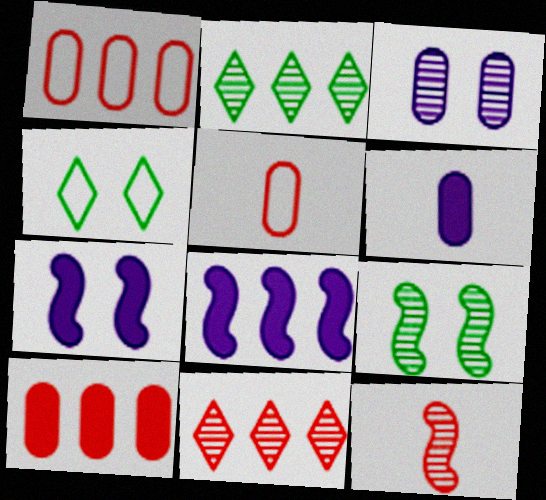[[1, 2, 8], 
[2, 3, 12], 
[2, 5, 7]]